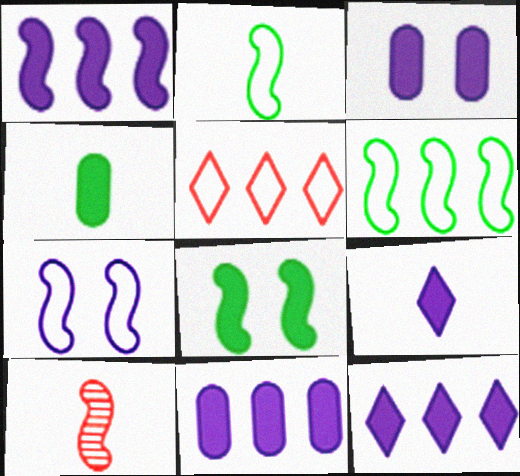[[1, 3, 9], 
[1, 11, 12]]